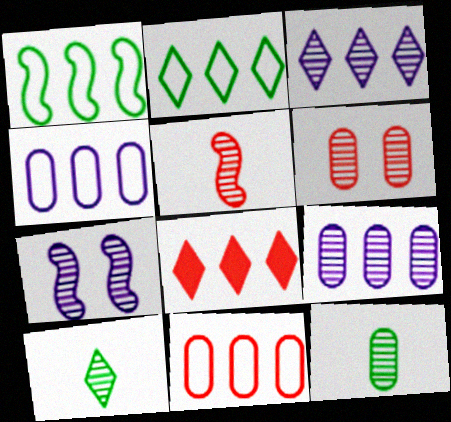[[1, 8, 9], 
[2, 3, 8], 
[6, 9, 12]]